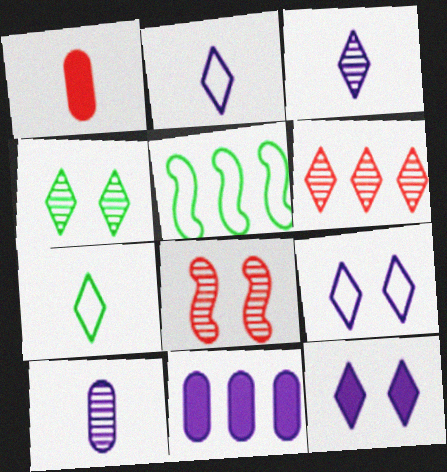[[3, 4, 6], 
[5, 6, 11], 
[6, 7, 12], 
[7, 8, 11]]